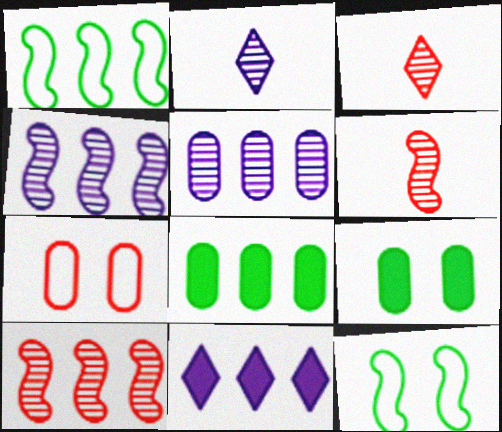[]